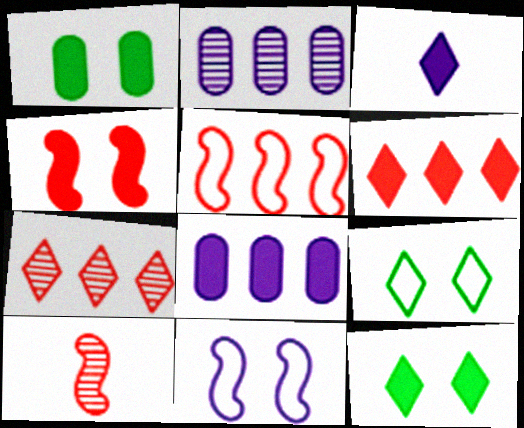[[2, 3, 11], 
[3, 6, 12], 
[3, 7, 9], 
[4, 5, 10], 
[8, 9, 10]]